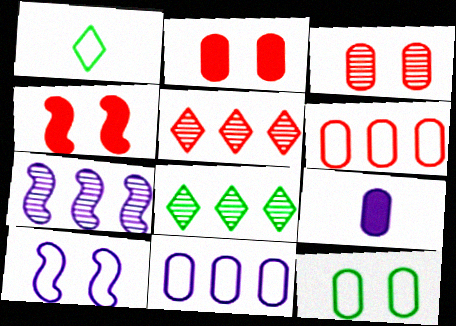[[1, 2, 7], 
[1, 6, 10]]